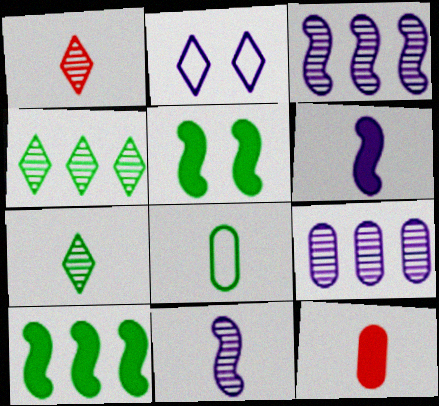[[1, 6, 8], 
[2, 6, 9], 
[4, 5, 8]]